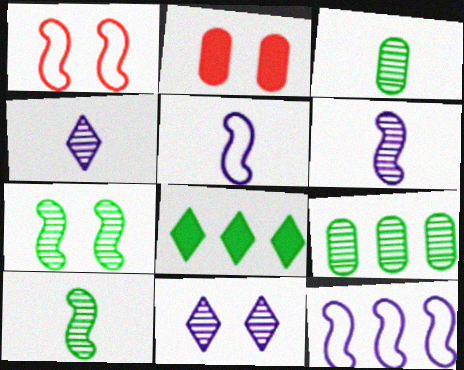[]